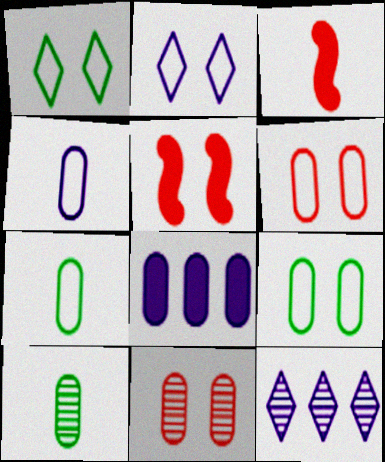[[3, 9, 12], 
[5, 7, 12], 
[6, 8, 10], 
[7, 8, 11]]